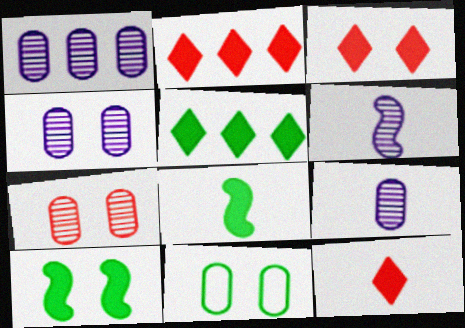[[1, 4, 9], 
[2, 3, 12], 
[2, 6, 11]]